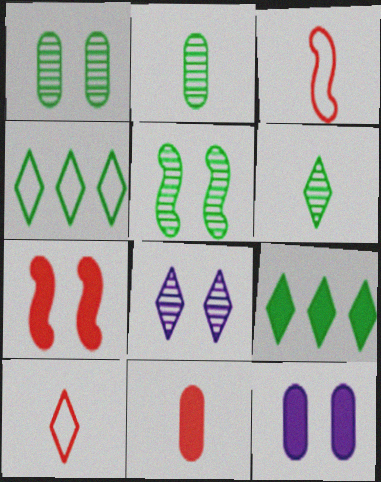[[8, 9, 10]]